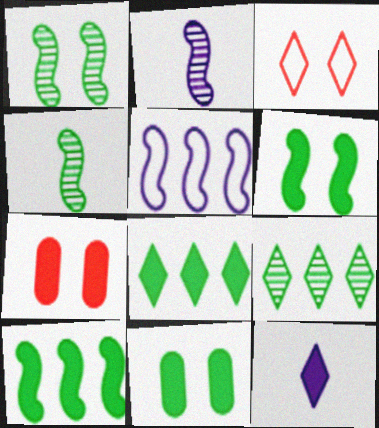[[3, 9, 12], 
[7, 10, 12]]